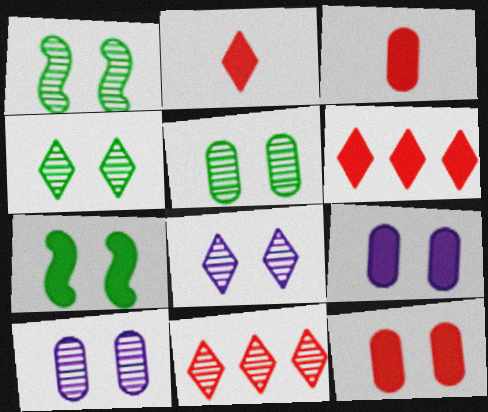[[1, 4, 5]]